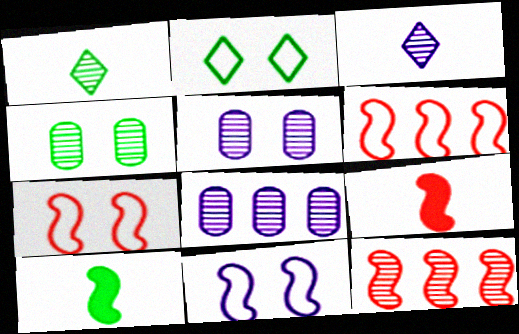[[1, 5, 12], 
[2, 8, 9], 
[3, 4, 12], 
[7, 9, 12], 
[10, 11, 12]]